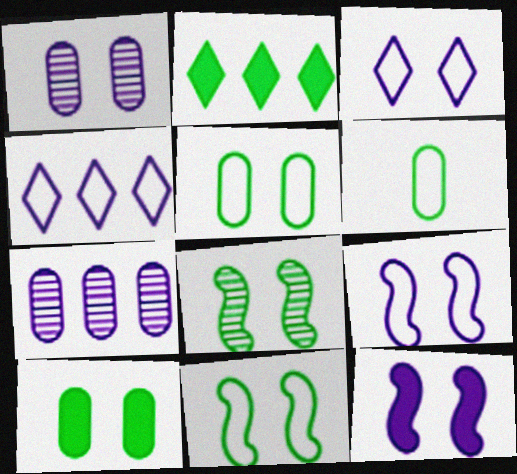[[1, 3, 12], 
[2, 6, 8]]